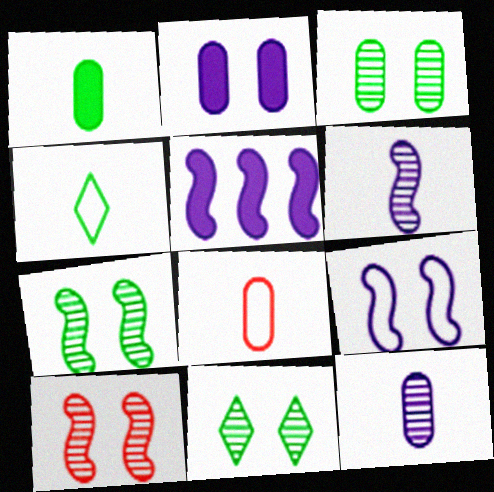[[1, 8, 12], 
[3, 7, 11], 
[5, 6, 9], 
[5, 8, 11]]